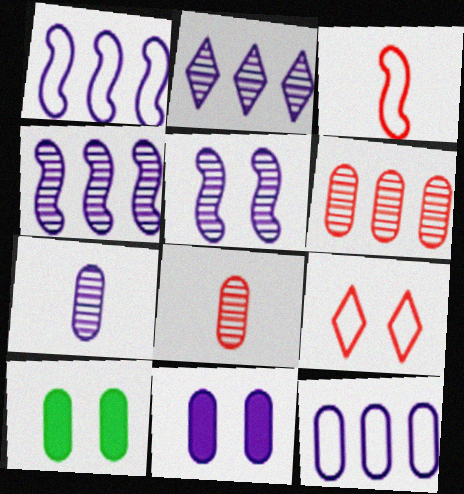[[2, 3, 10], 
[2, 5, 7], 
[5, 9, 10], 
[7, 11, 12], 
[8, 10, 12]]